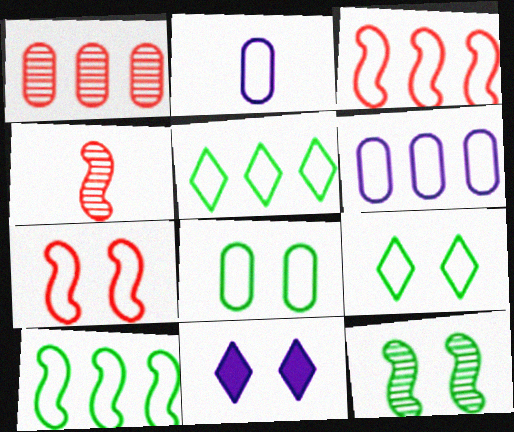[[2, 3, 9], 
[2, 5, 7], 
[3, 5, 6]]